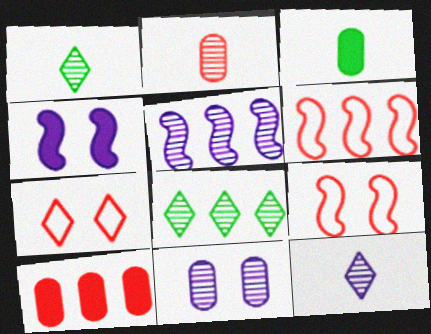[[3, 5, 7], 
[5, 11, 12]]